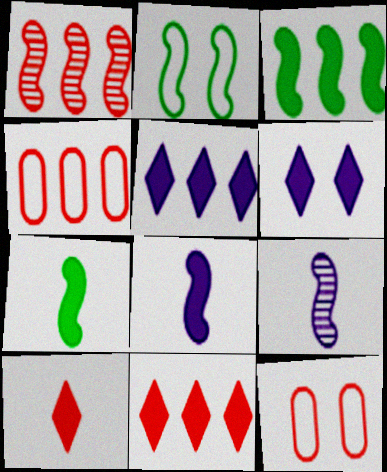[[1, 2, 8], 
[1, 4, 11], 
[1, 10, 12]]